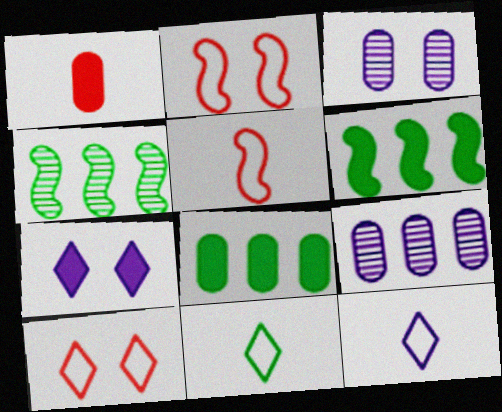[[1, 6, 7]]